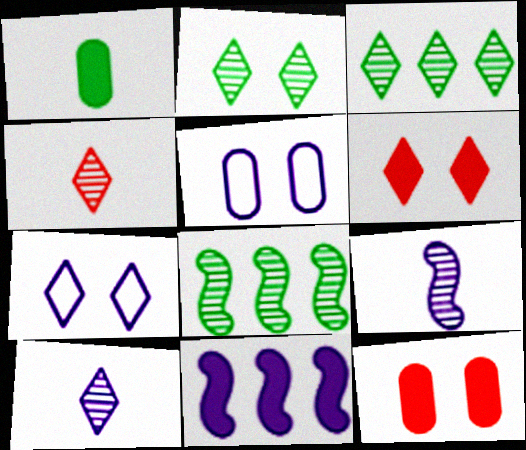[[1, 6, 11], 
[2, 6, 7], 
[5, 10, 11]]